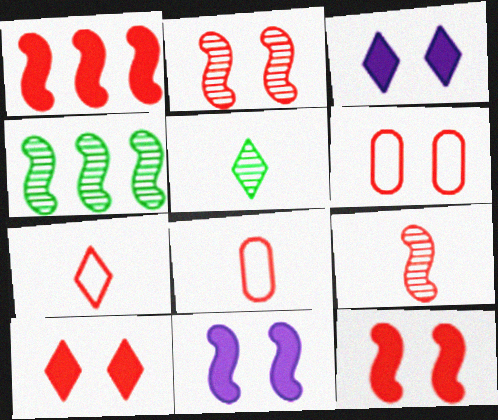[[2, 6, 10], 
[3, 4, 8]]